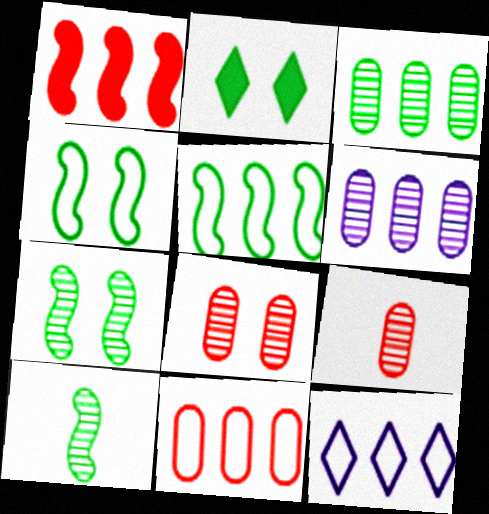[[1, 3, 12], 
[5, 11, 12]]